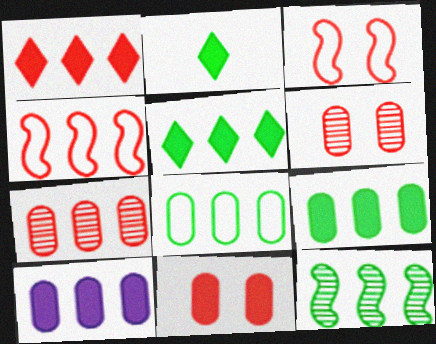[[1, 4, 7], 
[5, 8, 12], 
[7, 8, 10]]